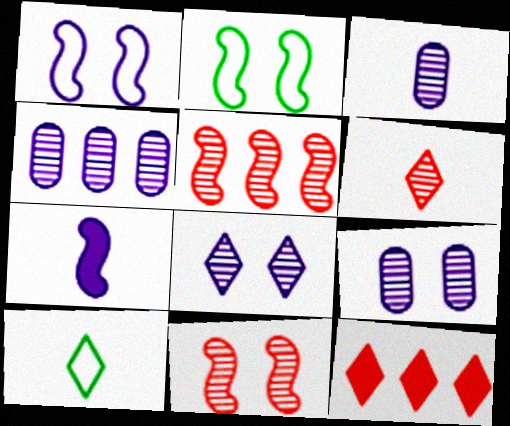[[2, 3, 12], 
[2, 5, 7], 
[3, 4, 9], 
[8, 10, 12]]